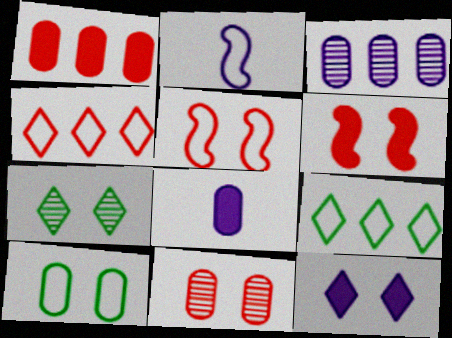[[1, 2, 7], 
[2, 3, 12], 
[2, 4, 10]]